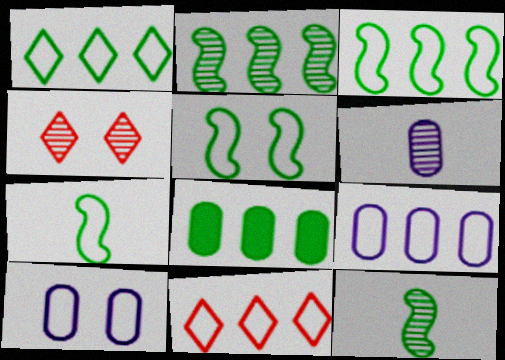[[1, 2, 8], 
[2, 4, 6], 
[3, 5, 7], 
[3, 9, 11], 
[7, 10, 11]]